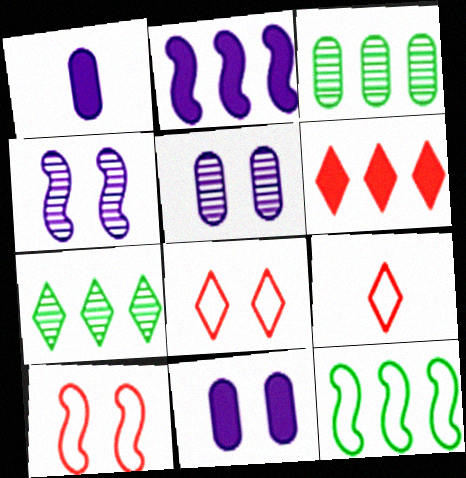[[1, 7, 10]]